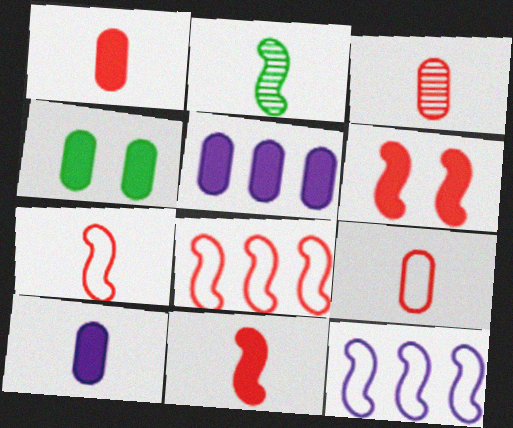[[1, 3, 9], 
[1, 4, 5], 
[2, 6, 12]]